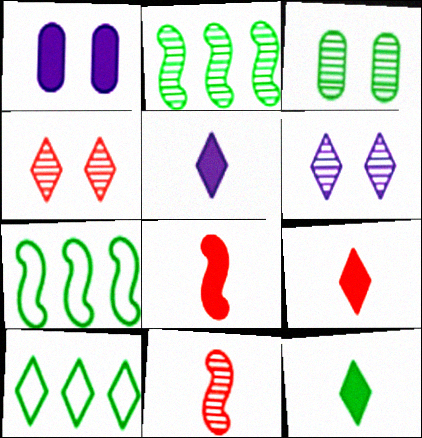[[1, 10, 11], 
[3, 7, 12], 
[4, 5, 10], 
[5, 9, 12], 
[6, 9, 10]]